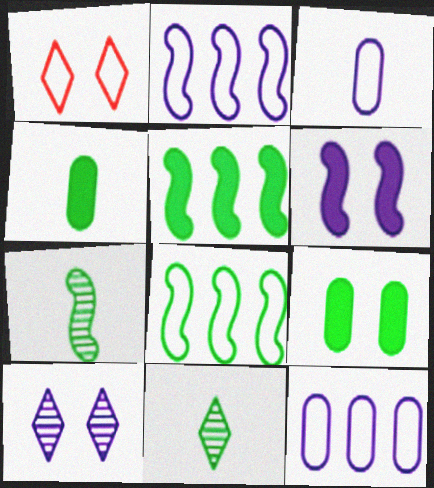[[1, 3, 8], 
[8, 9, 11]]